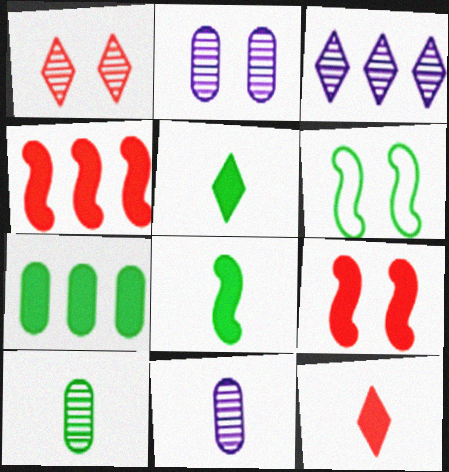[]